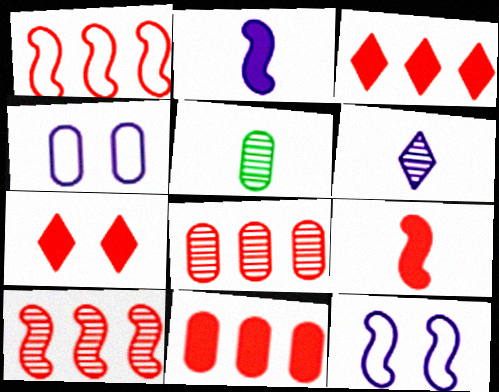[[1, 3, 8], 
[3, 5, 12], 
[4, 5, 11], 
[7, 9, 11]]